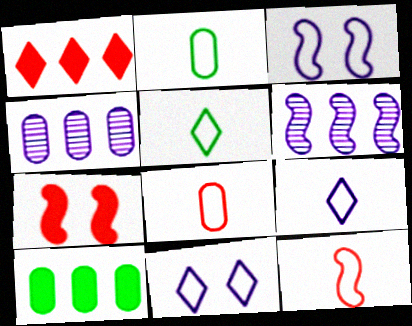[[2, 9, 12], 
[4, 5, 7]]